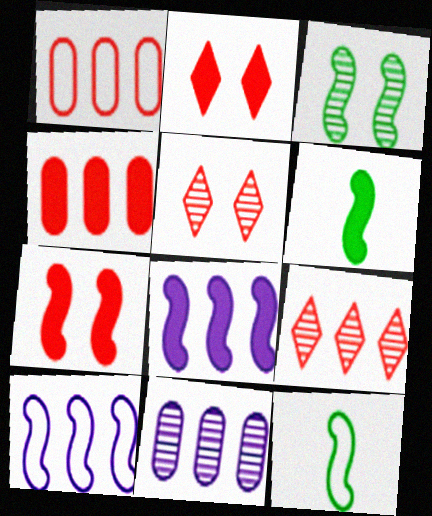[[2, 11, 12], 
[6, 7, 8]]